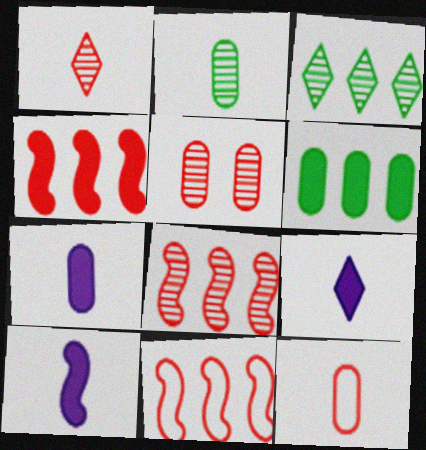[[1, 5, 8], 
[2, 7, 12], 
[4, 8, 11], 
[7, 9, 10]]